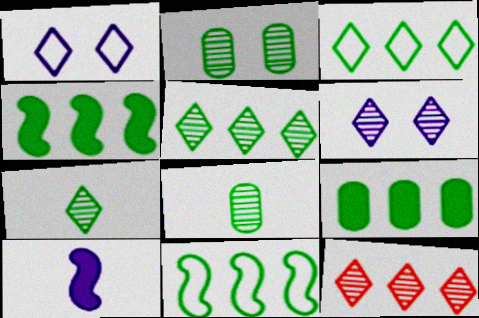[[5, 9, 11], 
[6, 7, 12]]